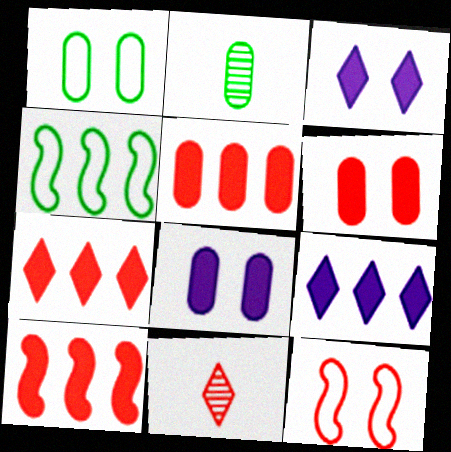[[2, 9, 12], 
[4, 8, 11], 
[5, 7, 10], 
[5, 11, 12]]